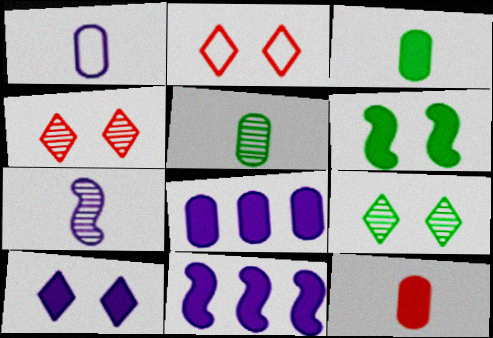[[1, 5, 12], 
[2, 5, 11], 
[2, 9, 10]]